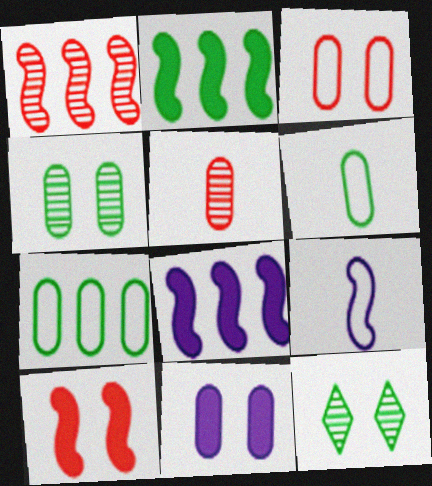[[2, 6, 12], 
[3, 4, 11], 
[5, 7, 11]]